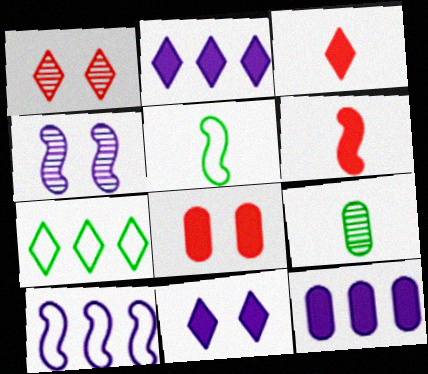[[1, 5, 12]]